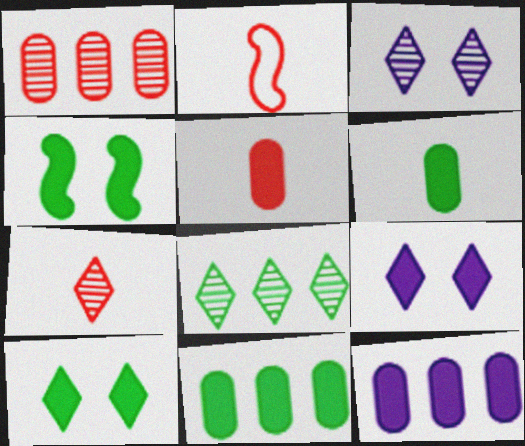[[2, 3, 11], 
[2, 5, 7], 
[3, 7, 8]]